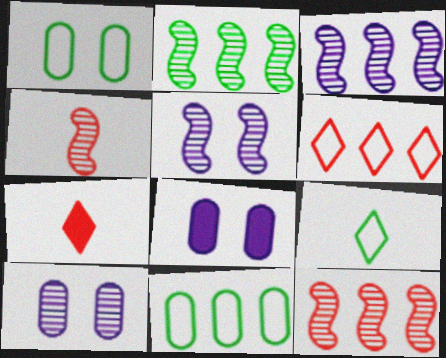[[1, 3, 7], 
[2, 3, 12], 
[2, 4, 5], 
[5, 7, 11], 
[8, 9, 12]]